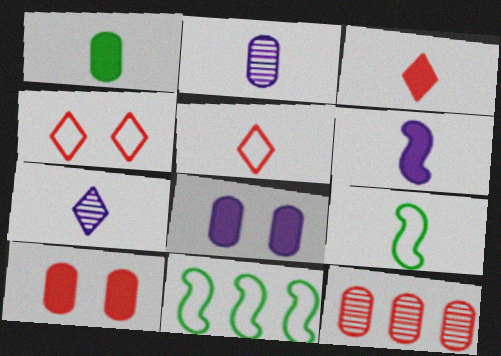[[1, 3, 6], 
[2, 3, 9], 
[7, 10, 11]]